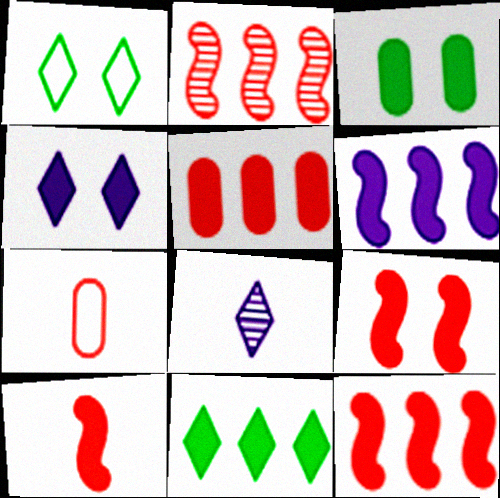[[3, 4, 9], 
[5, 6, 11], 
[9, 10, 12]]